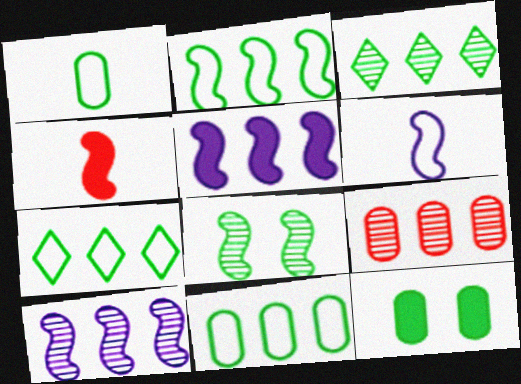[[2, 7, 11], 
[3, 9, 10], 
[5, 7, 9]]